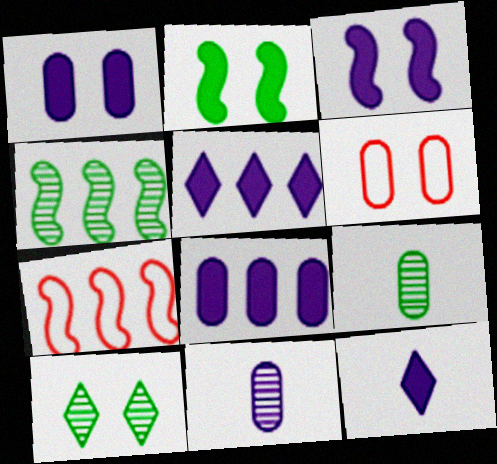[[3, 6, 10], 
[3, 8, 12], 
[4, 6, 12], 
[4, 9, 10], 
[6, 8, 9]]